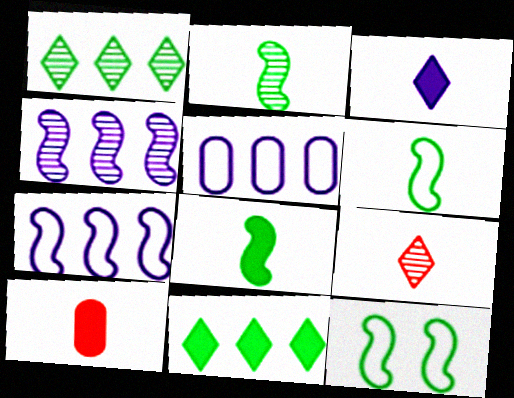[[2, 6, 8], 
[3, 8, 10]]